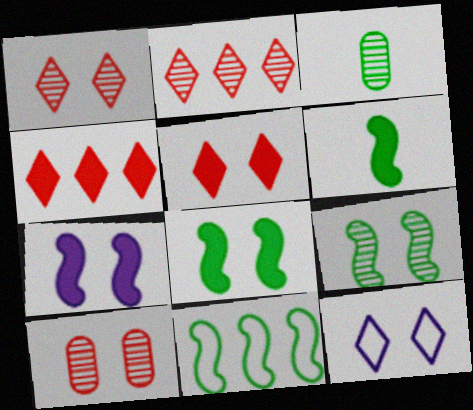[[6, 9, 11], 
[8, 10, 12]]